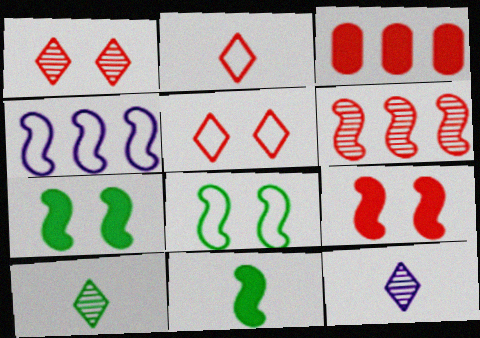[[3, 8, 12]]